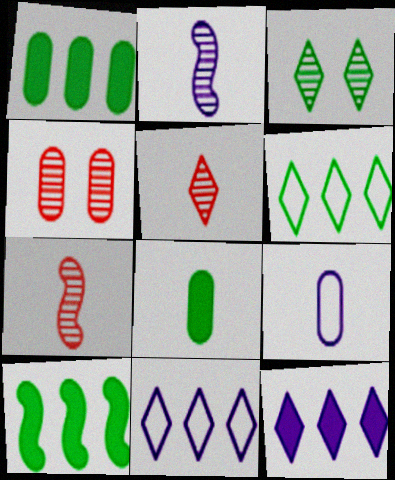[[1, 4, 9]]